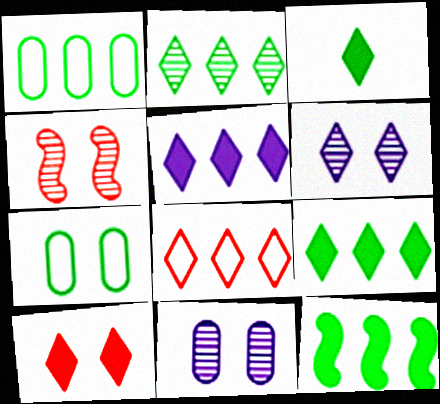[[1, 2, 12], 
[2, 5, 8], 
[3, 5, 10], 
[3, 6, 8]]